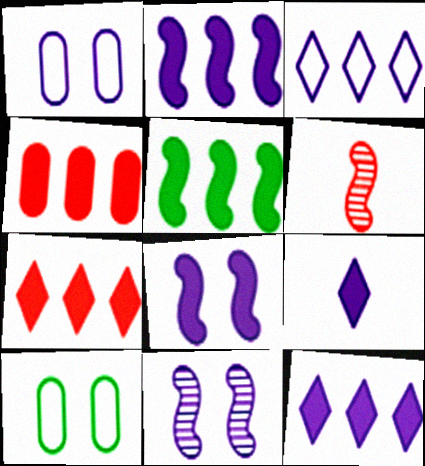[[4, 5, 12], 
[6, 10, 12]]